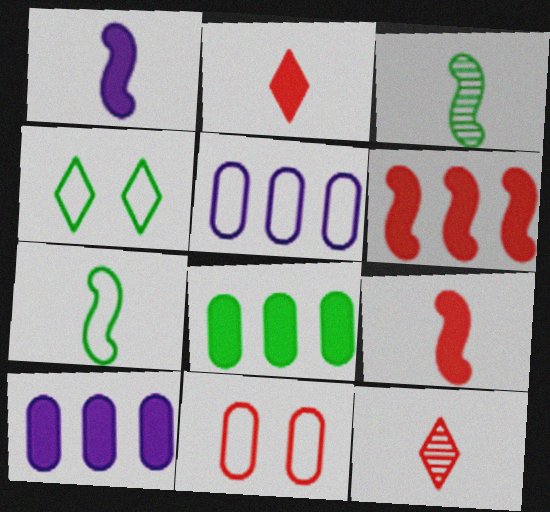[[3, 4, 8], 
[6, 11, 12]]